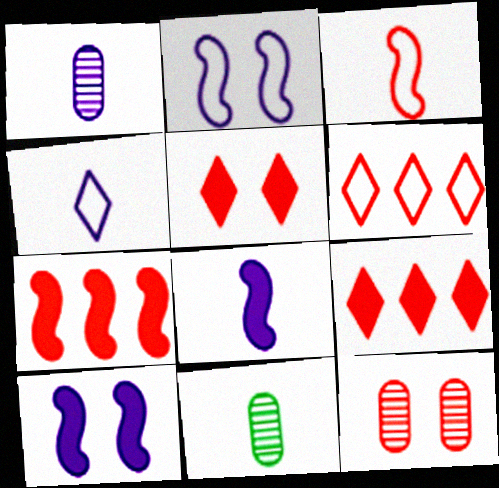[[1, 4, 8], 
[2, 9, 11], 
[3, 9, 12], 
[6, 10, 11]]